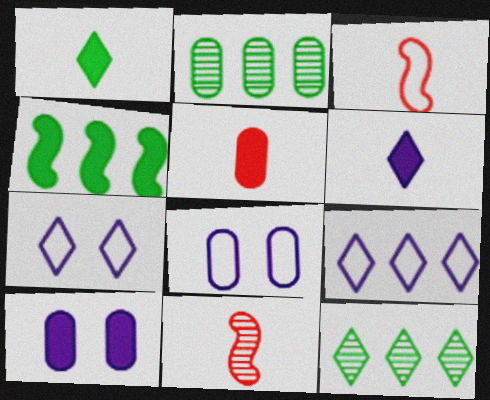[[2, 5, 8], 
[3, 10, 12]]